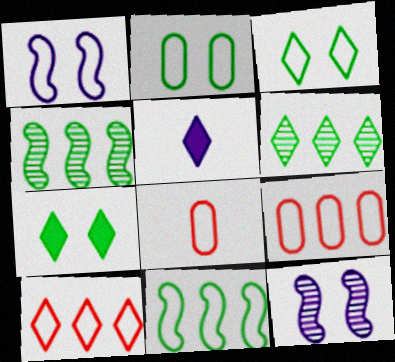[]